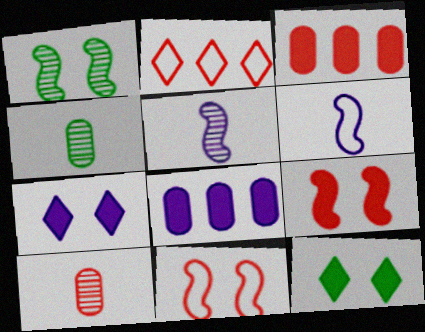[[2, 9, 10]]